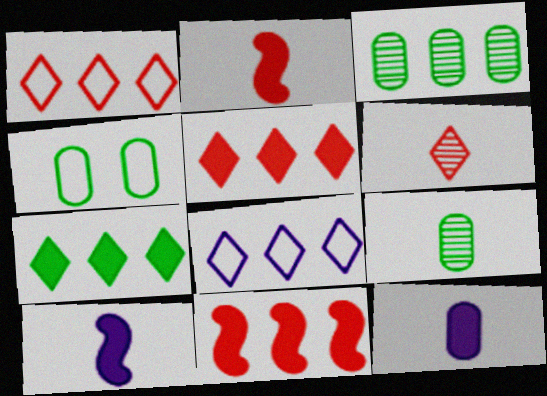[[3, 8, 11]]